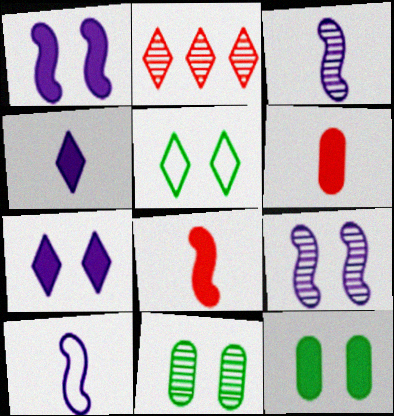[[2, 3, 11], 
[2, 4, 5], 
[2, 10, 12]]